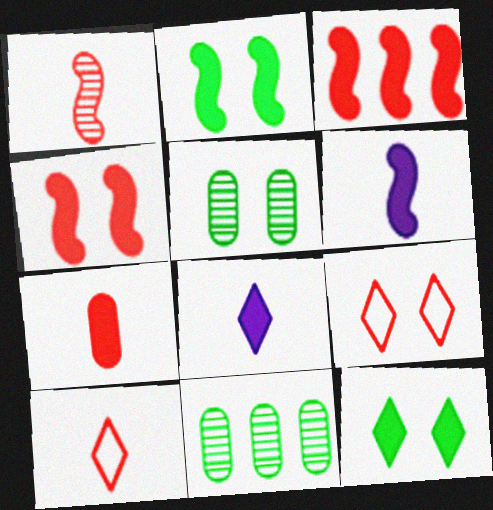[[1, 7, 10], 
[2, 3, 6], 
[6, 9, 11]]